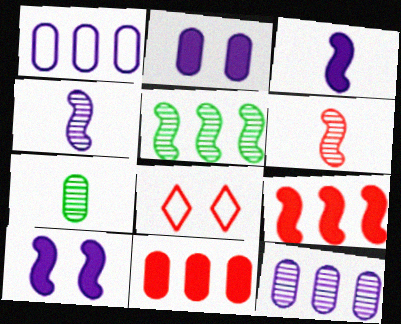[[6, 8, 11]]